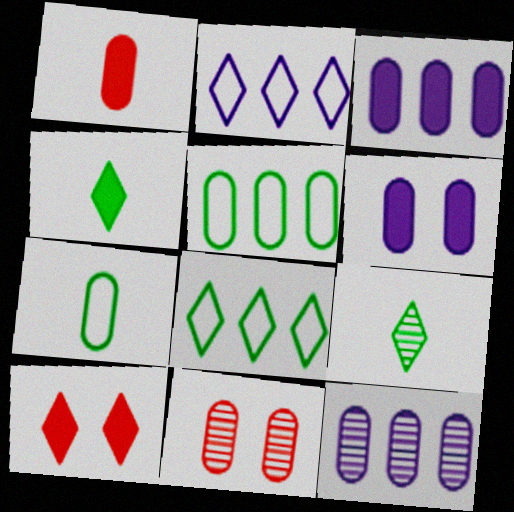[[2, 9, 10], 
[3, 7, 11]]